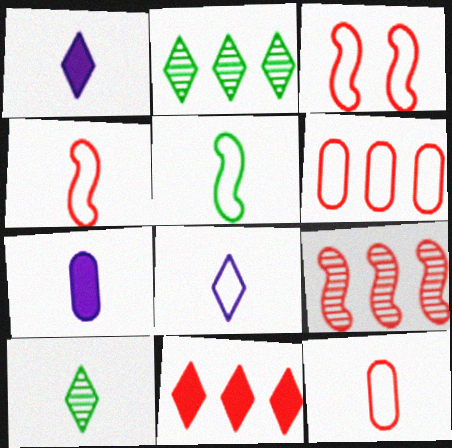[[2, 3, 7], 
[4, 7, 10], 
[5, 8, 12], 
[6, 9, 11]]